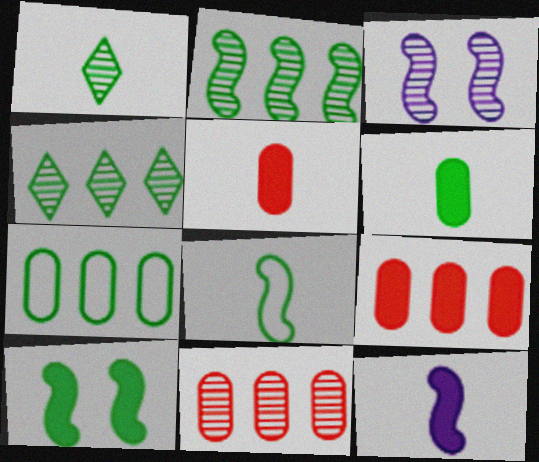[[1, 3, 11], 
[1, 6, 8], 
[1, 7, 10], 
[2, 8, 10]]